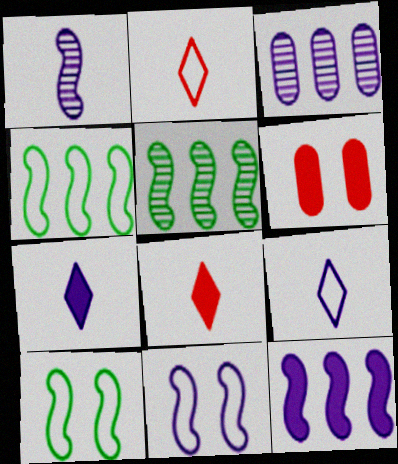[[1, 11, 12], 
[3, 7, 11], 
[3, 8, 10], 
[5, 6, 9]]